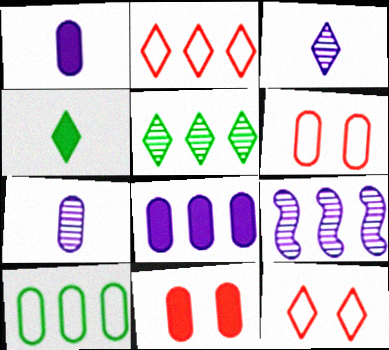[[4, 6, 9], 
[7, 10, 11]]